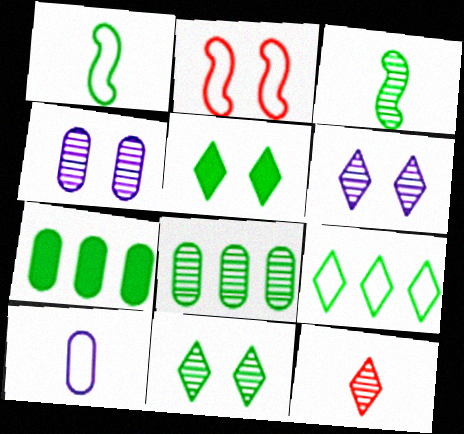[[1, 5, 8], 
[1, 7, 11], 
[2, 4, 5], 
[2, 9, 10], 
[3, 8, 11]]